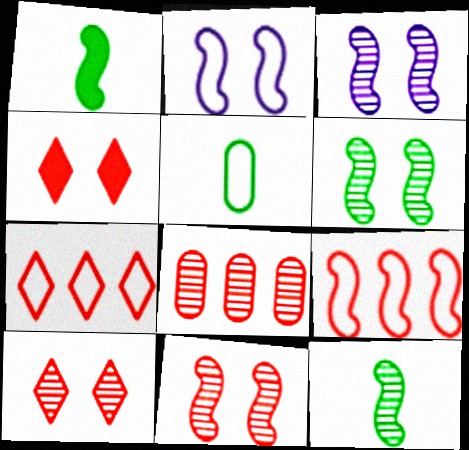[[1, 3, 9], 
[2, 5, 7], 
[3, 6, 11]]